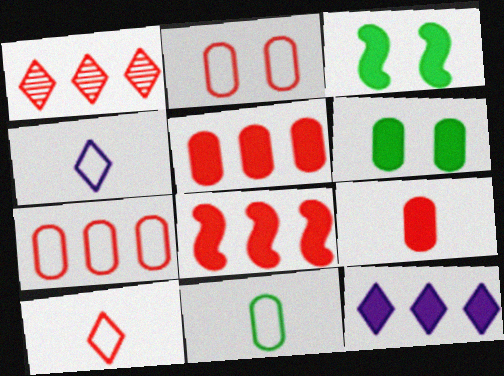[[1, 7, 8], 
[3, 9, 12]]